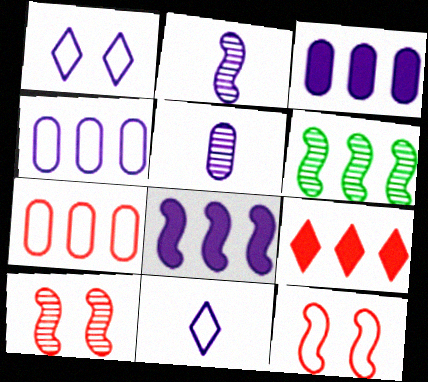[[1, 2, 3], 
[1, 5, 8], 
[2, 6, 10], 
[4, 6, 9]]